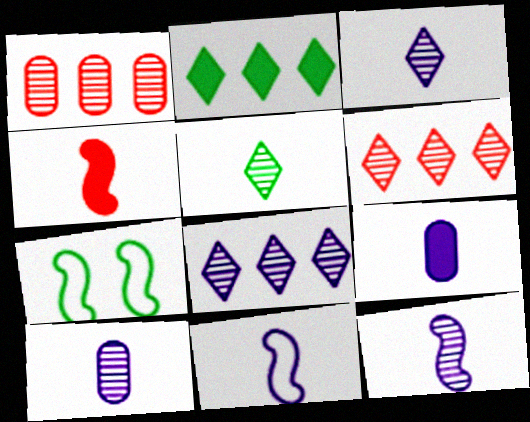[[3, 9, 11], 
[3, 10, 12], 
[6, 7, 9]]